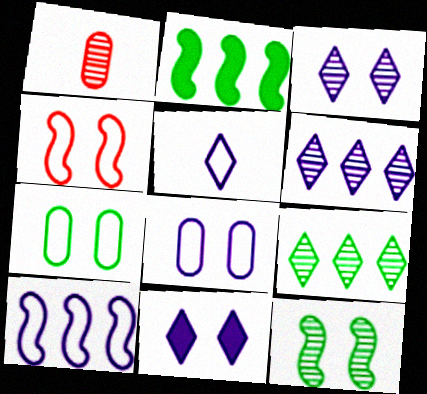[[1, 6, 12], 
[5, 6, 11], 
[5, 8, 10]]